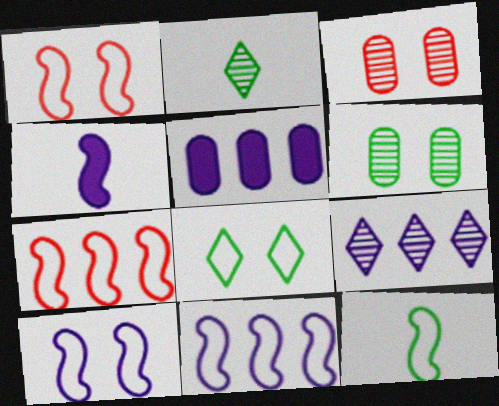[[1, 2, 5], 
[1, 11, 12], 
[5, 9, 11], 
[7, 10, 12]]